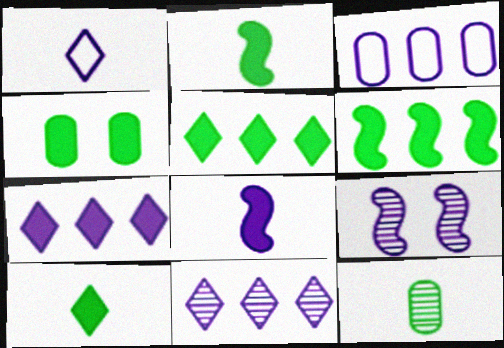[[2, 4, 5], 
[4, 6, 10]]